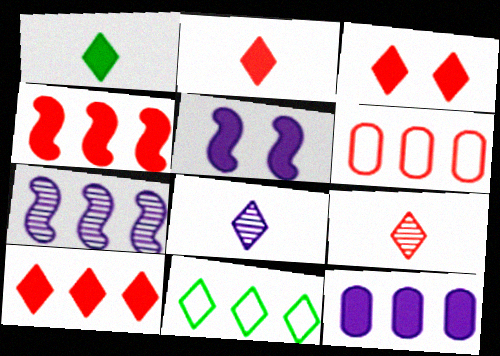[[2, 3, 10], 
[3, 8, 11]]